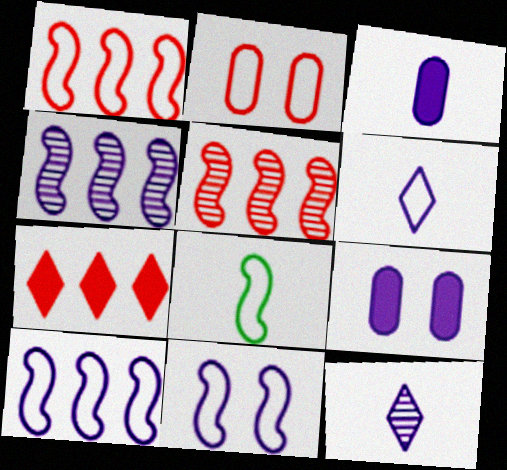[[1, 8, 11], 
[4, 6, 9], 
[9, 10, 12]]